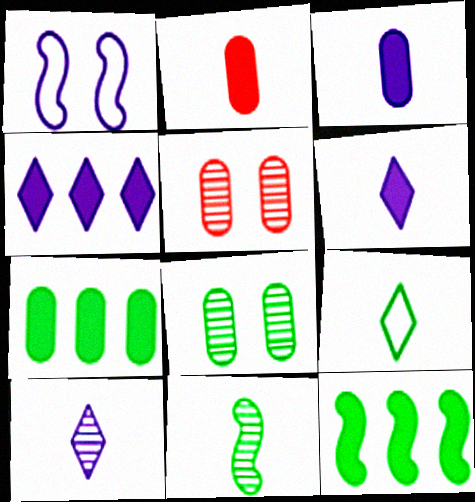[[8, 9, 12]]